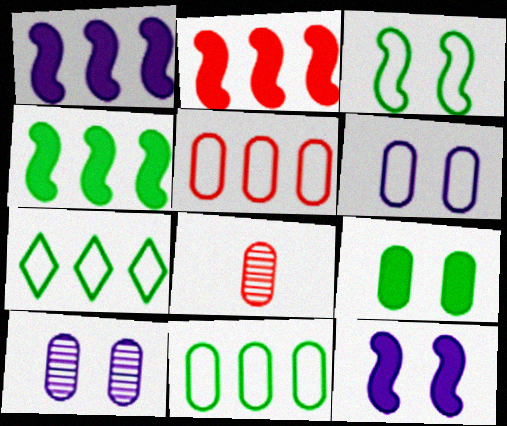[[1, 2, 4], 
[7, 8, 12]]